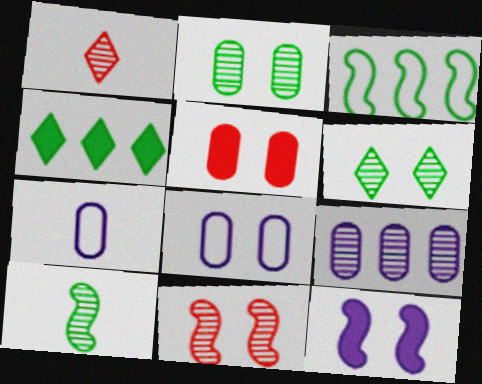[[2, 5, 8], 
[4, 7, 11]]